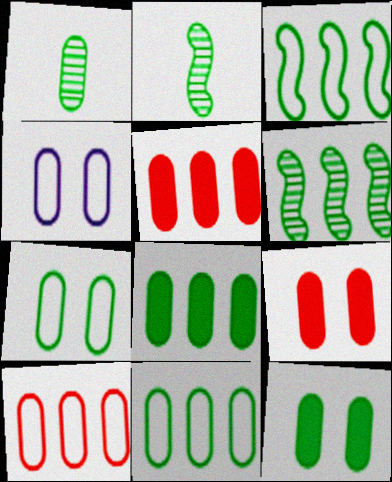[[1, 4, 5], 
[1, 7, 8], 
[1, 11, 12]]